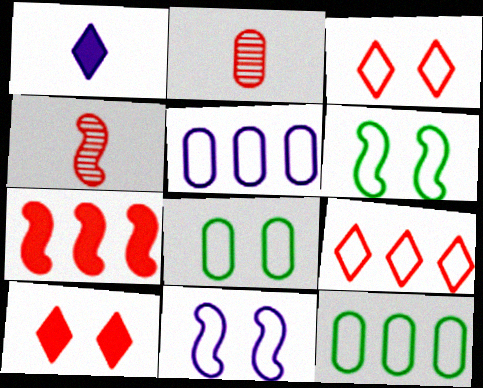[[2, 3, 7], 
[3, 8, 11]]